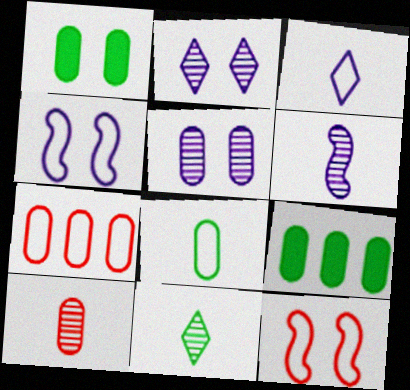[[1, 2, 12], 
[6, 10, 11]]